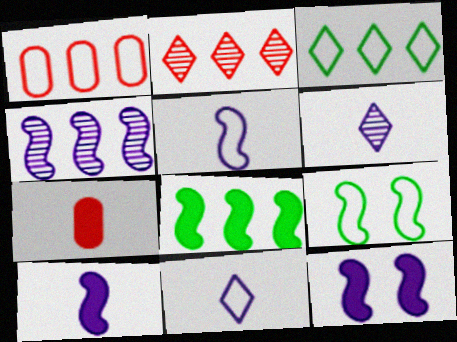[[1, 9, 11], 
[4, 5, 12]]